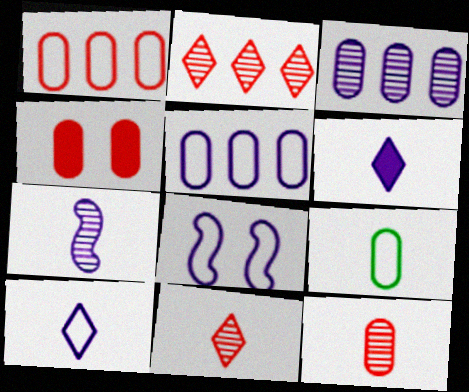[[1, 4, 12], 
[3, 4, 9], 
[3, 6, 8], 
[5, 8, 10]]